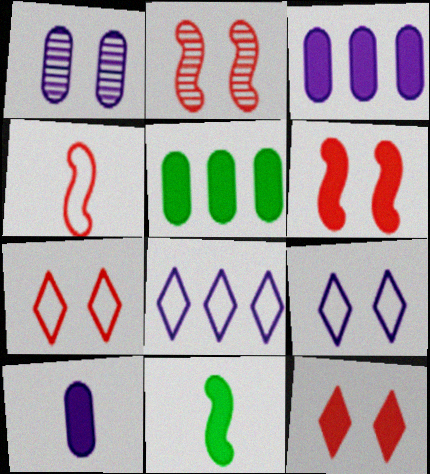[[3, 11, 12]]